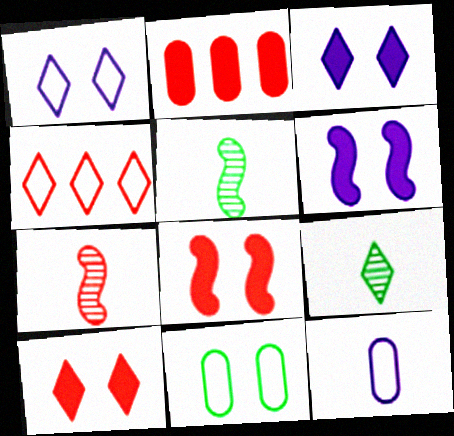[[1, 2, 5], 
[3, 4, 9]]